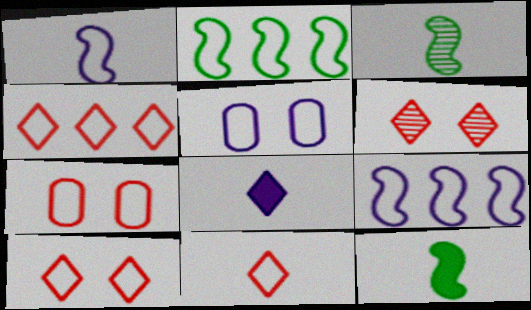[[2, 5, 11], 
[4, 10, 11]]